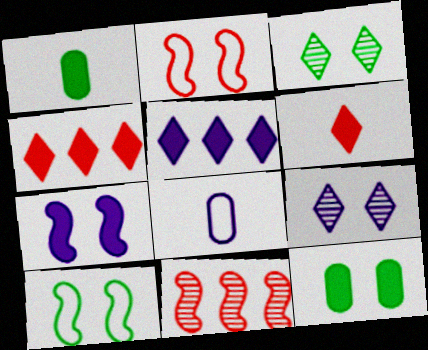[[1, 4, 7], 
[2, 9, 12], 
[3, 10, 12]]